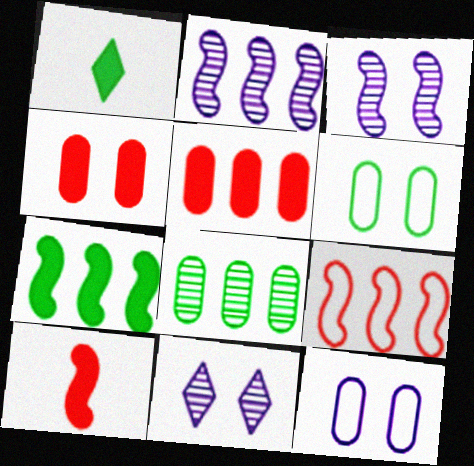[[2, 7, 9]]